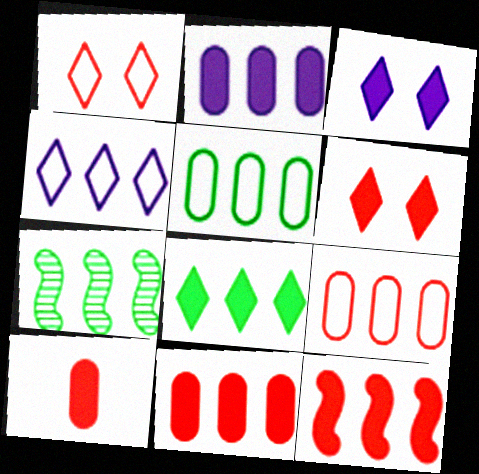[[2, 8, 12], 
[4, 7, 11], 
[5, 7, 8], 
[6, 10, 12]]